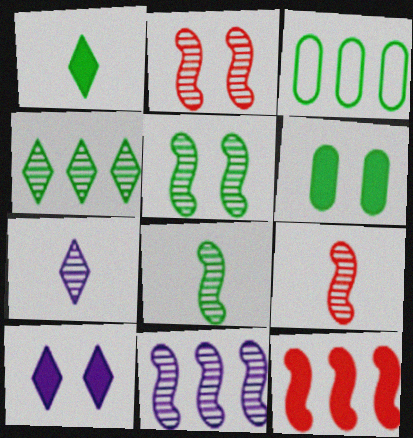[[1, 3, 5], 
[2, 8, 11], 
[3, 9, 10], 
[5, 9, 11]]